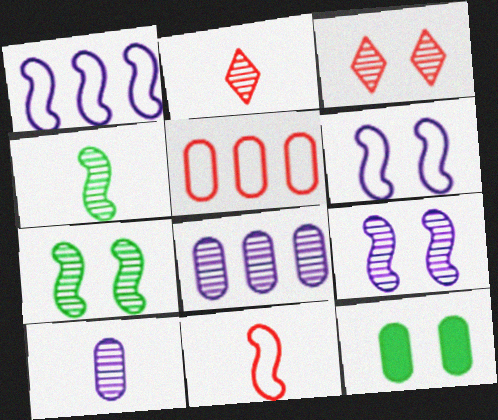[[1, 2, 12], 
[2, 4, 10], 
[2, 7, 8], 
[3, 4, 8], 
[3, 6, 12], 
[5, 10, 12]]